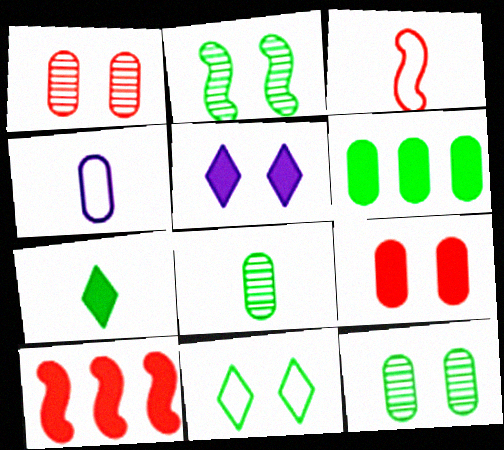[[1, 4, 6]]